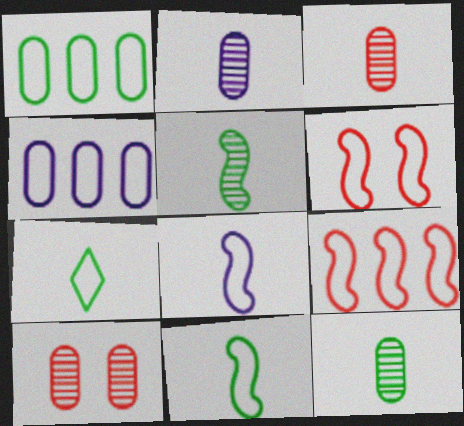[[2, 3, 12], 
[4, 6, 7]]